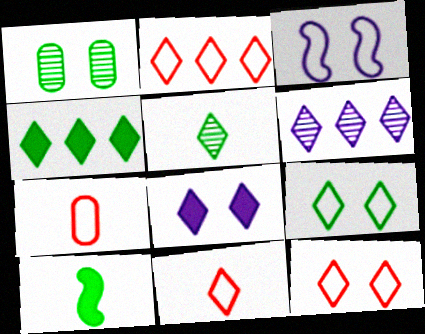[[2, 4, 6], 
[2, 5, 8], 
[2, 11, 12], 
[4, 5, 9]]